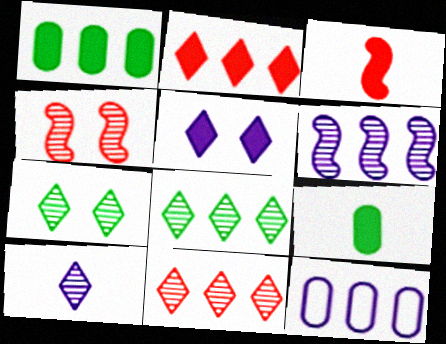[[1, 3, 5], 
[3, 7, 12], 
[7, 10, 11]]